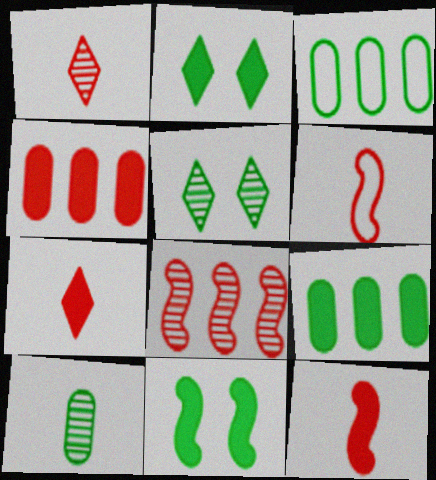[]